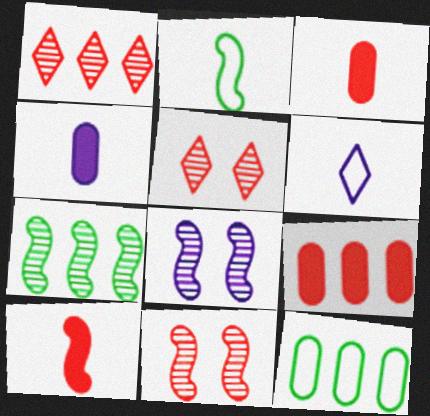[]